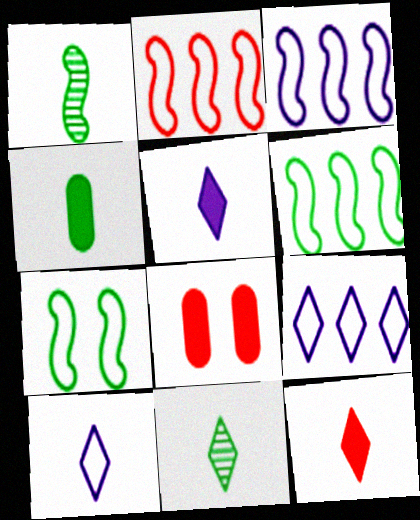[[1, 8, 9], 
[2, 3, 6], 
[3, 8, 11], 
[10, 11, 12]]